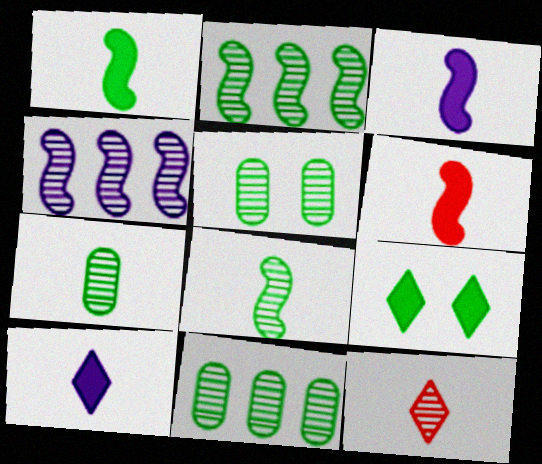[[1, 3, 6], 
[4, 5, 12], 
[5, 7, 11]]